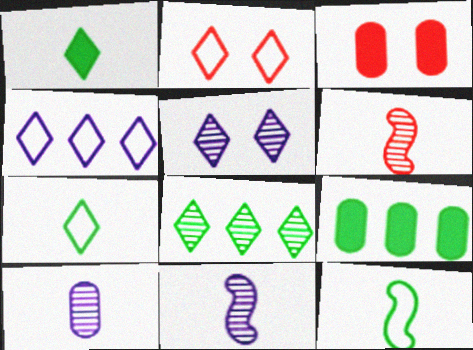[[2, 4, 7], 
[2, 9, 11]]